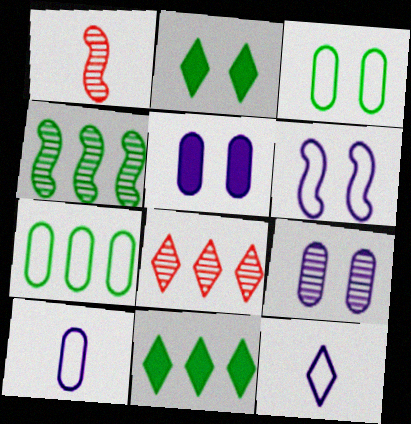[[2, 8, 12], 
[4, 7, 11]]